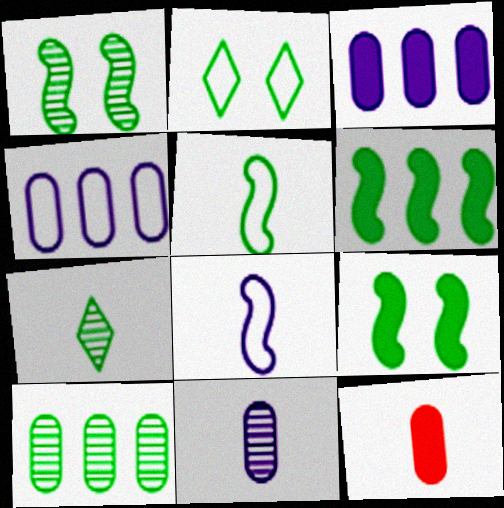[[1, 5, 6], 
[1, 7, 10], 
[7, 8, 12]]